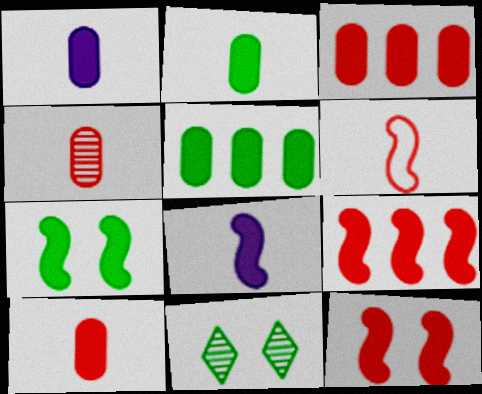[[1, 2, 10], 
[7, 8, 9]]